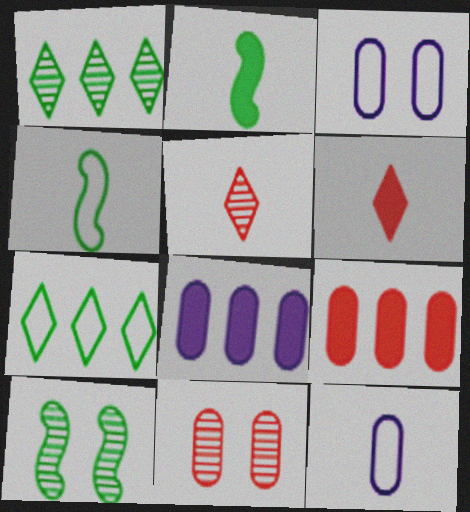[[2, 5, 12]]